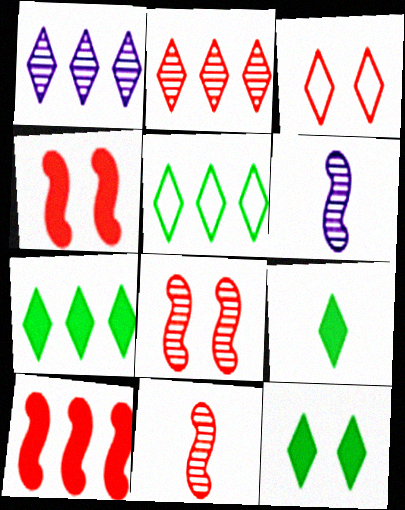[[1, 3, 9], 
[7, 9, 12]]